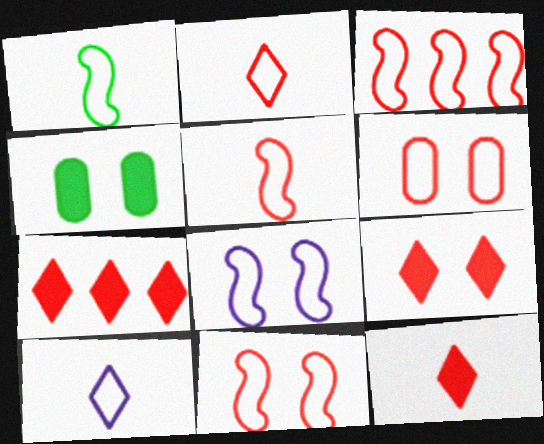[[1, 3, 8], 
[2, 3, 6], 
[3, 5, 11], 
[7, 9, 12]]